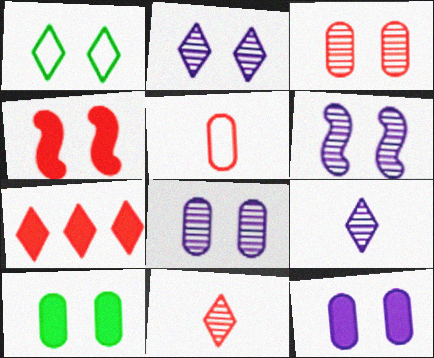[[1, 4, 8], 
[1, 7, 9], 
[2, 6, 8]]